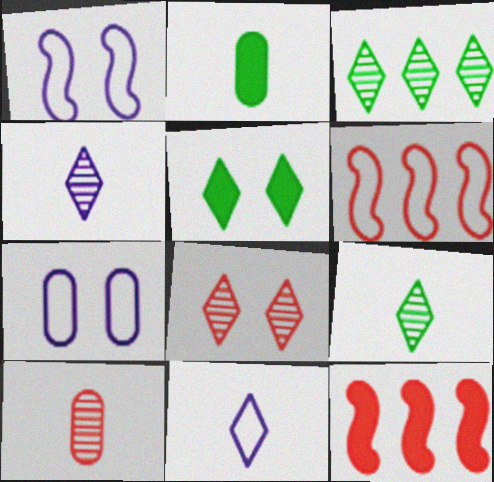[[3, 4, 8], 
[7, 9, 12]]